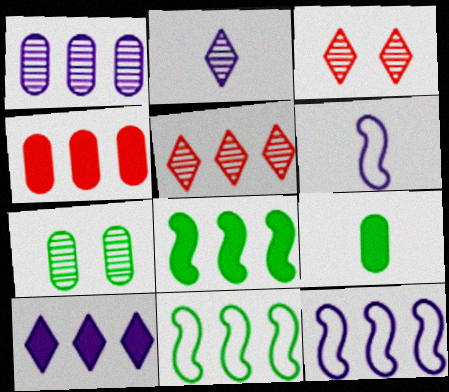[[1, 10, 12], 
[3, 9, 12], 
[4, 8, 10]]